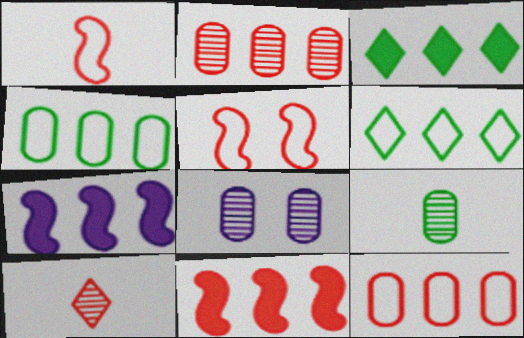[[1, 3, 8], 
[2, 6, 7], 
[2, 8, 9]]